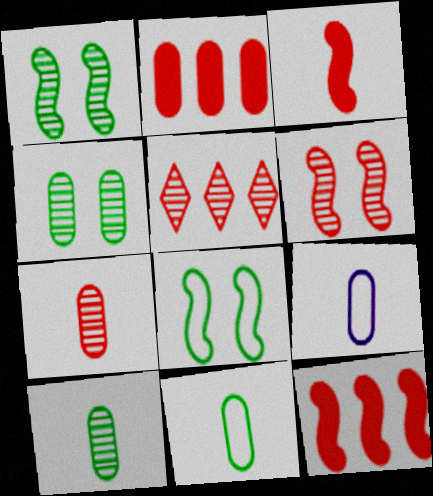[[2, 4, 9], 
[5, 6, 7]]